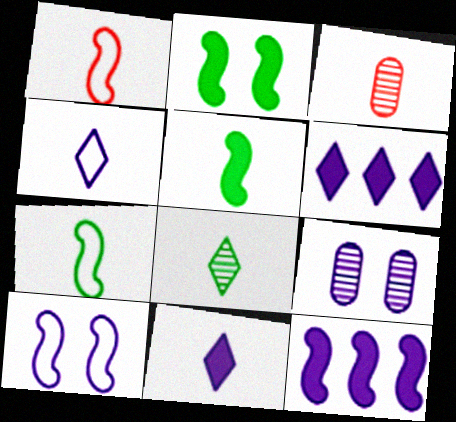[[3, 4, 5], 
[3, 7, 11], 
[4, 9, 12]]